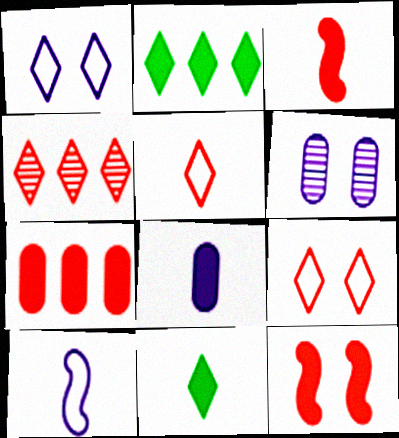[[1, 4, 11], 
[2, 8, 12], 
[3, 8, 11]]